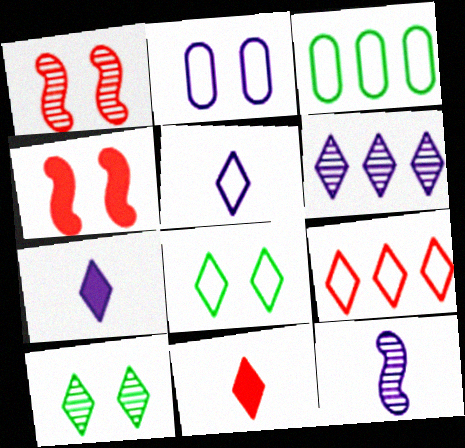[[1, 3, 7], 
[2, 4, 10], 
[5, 8, 9], 
[6, 8, 11], 
[7, 9, 10]]